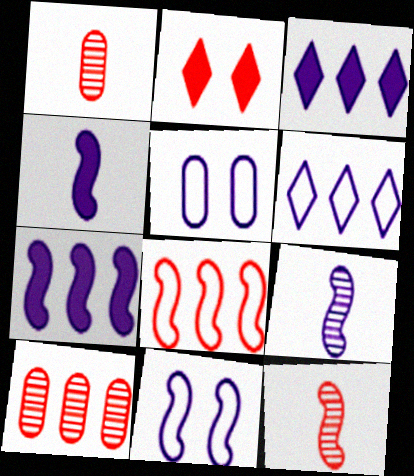[[1, 2, 8], 
[3, 5, 9], 
[7, 9, 11]]